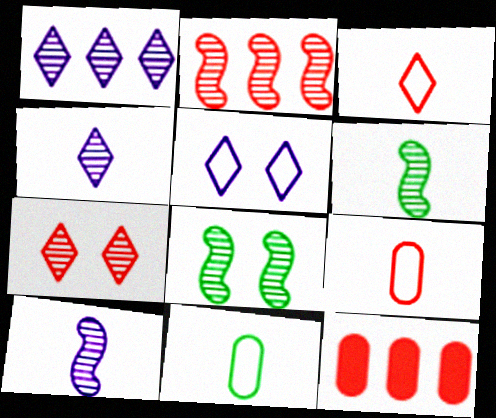[[2, 8, 10], 
[5, 6, 12]]